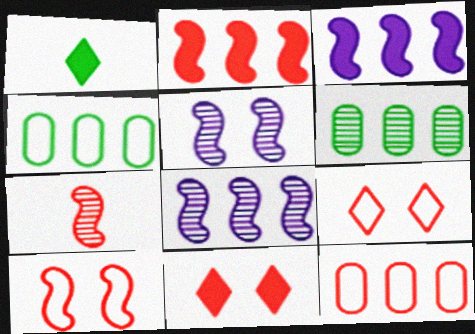[[1, 5, 12], 
[2, 7, 10], 
[7, 11, 12]]